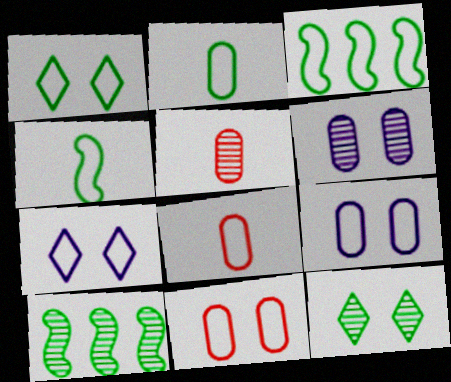[[1, 2, 3], 
[3, 7, 8]]